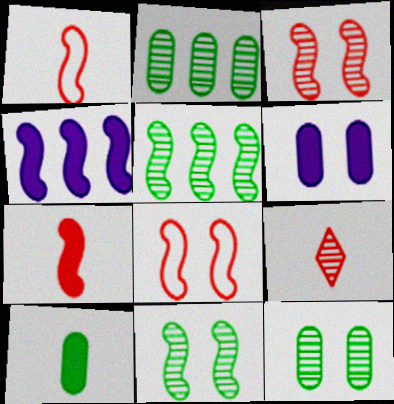[[1, 4, 11]]